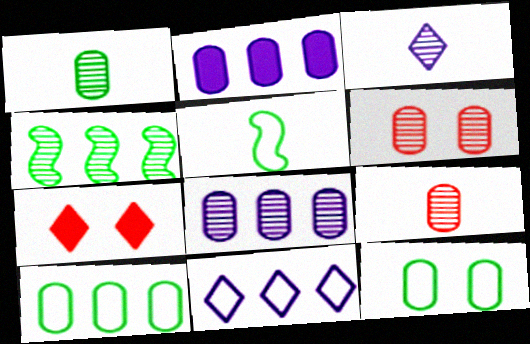[[1, 6, 8], 
[2, 9, 12], 
[3, 4, 6], 
[5, 7, 8]]